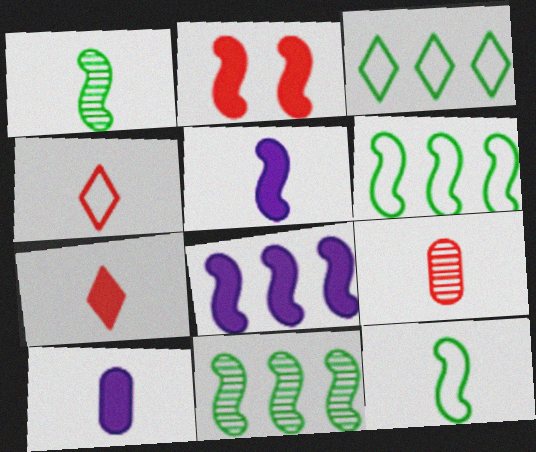[[1, 4, 10]]